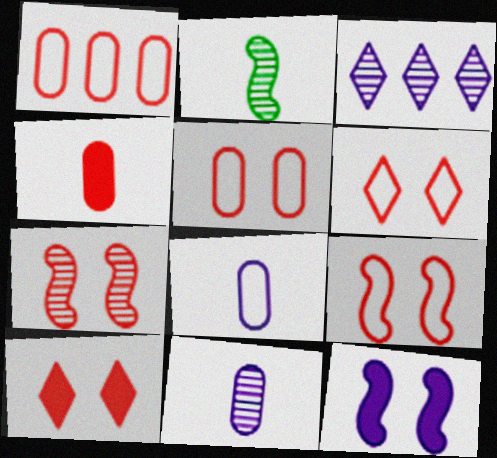[[3, 8, 12], 
[5, 6, 9], 
[5, 7, 10]]